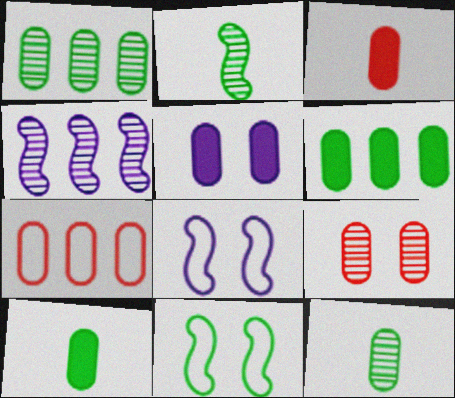[[3, 5, 6], 
[3, 7, 9], 
[5, 7, 12]]